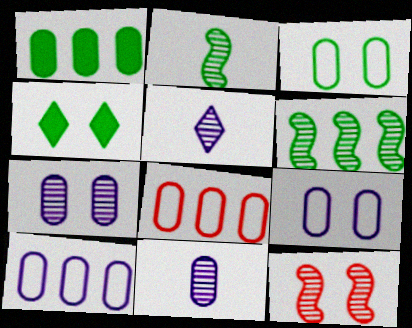[[4, 9, 12]]